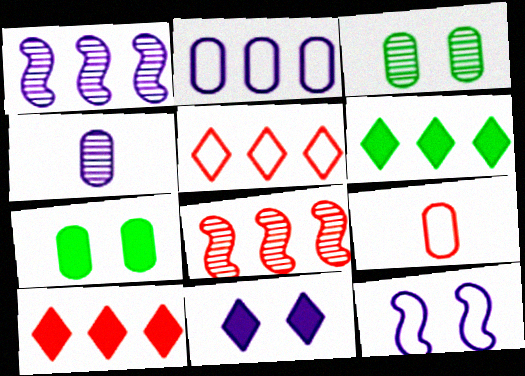[[2, 6, 8]]